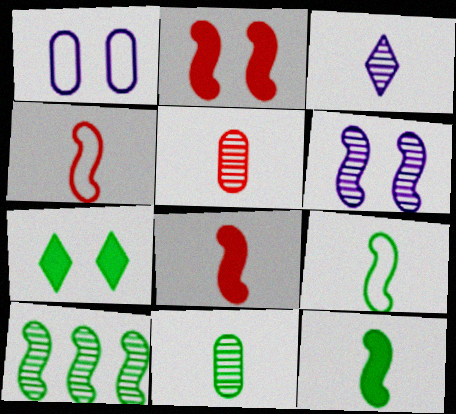[]